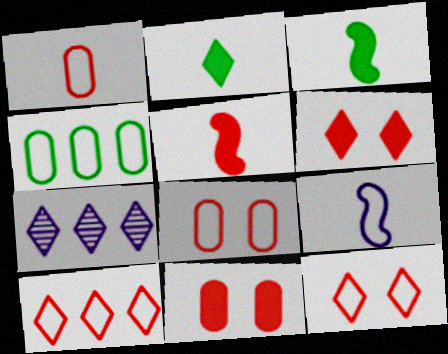[[2, 7, 12], 
[3, 7, 8], 
[4, 9, 12]]